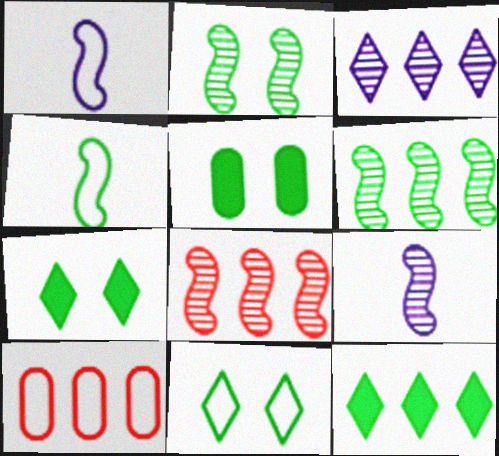[[1, 10, 11], 
[2, 5, 11], 
[2, 8, 9], 
[7, 9, 10]]